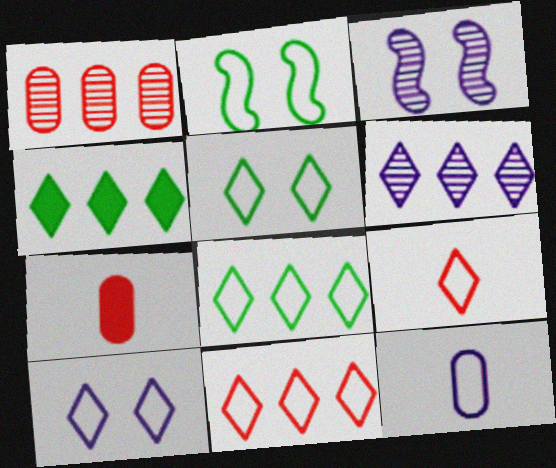[[2, 6, 7], 
[2, 11, 12], 
[3, 7, 8], 
[4, 6, 11], 
[8, 9, 10]]